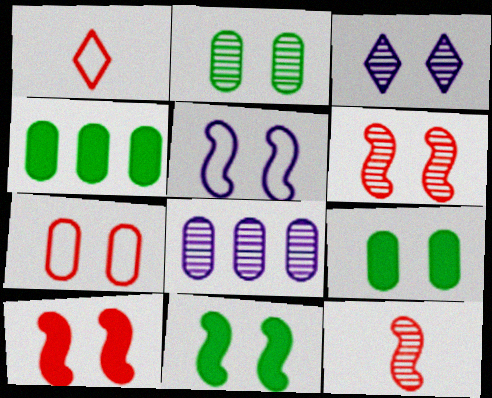[[1, 8, 11], 
[2, 3, 6], 
[3, 7, 11], 
[5, 6, 11]]